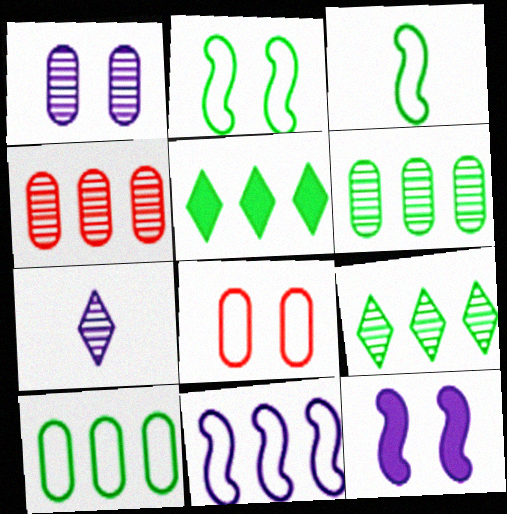[[4, 5, 11]]